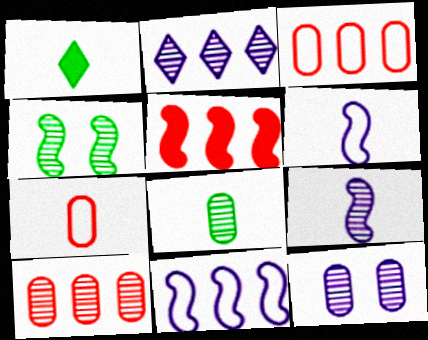[[1, 7, 9], 
[2, 9, 12], 
[4, 5, 6], 
[8, 10, 12]]